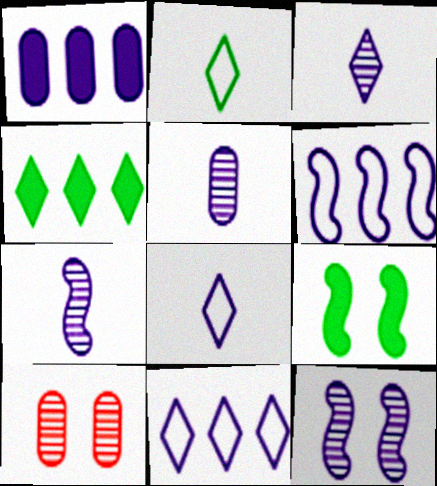[[1, 8, 12], 
[3, 5, 7]]